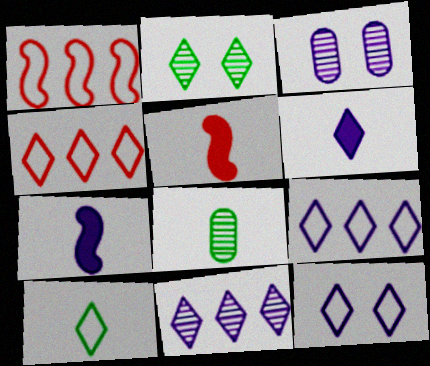[[2, 4, 6], 
[3, 7, 9], 
[4, 10, 12], 
[6, 11, 12]]